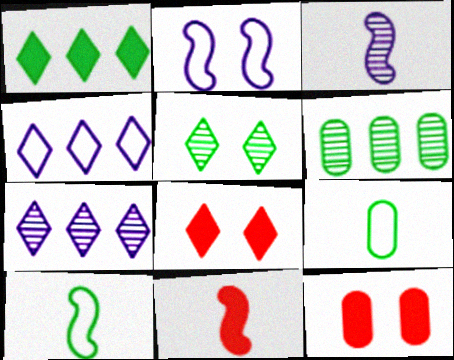[[2, 5, 12], 
[3, 10, 11], 
[7, 10, 12]]